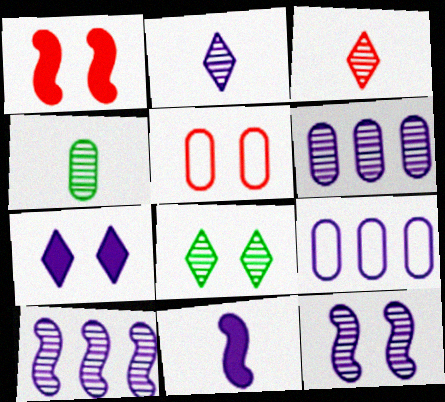[[2, 6, 12]]